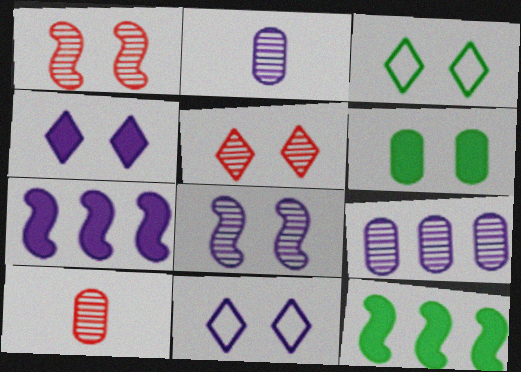[[1, 6, 11], 
[2, 7, 11], 
[3, 4, 5], 
[3, 7, 10], 
[10, 11, 12]]